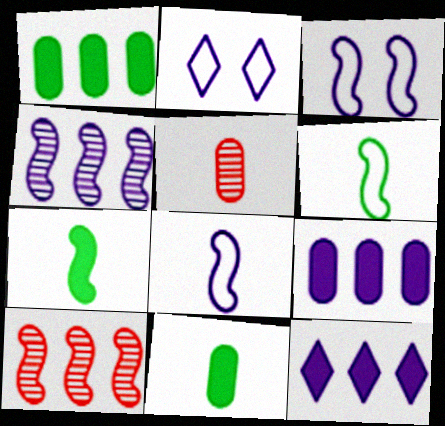[[2, 10, 11], 
[3, 7, 10]]